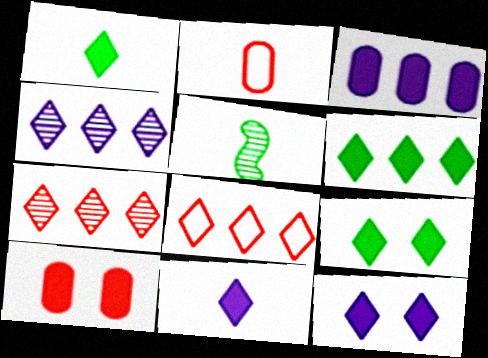[[1, 6, 9], 
[2, 5, 11], 
[4, 6, 8]]